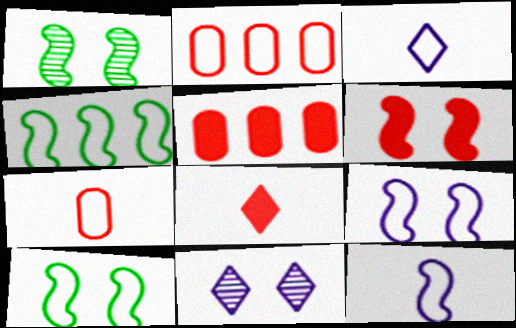[[1, 3, 5], 
[1, 6, 9], 
[2, 3, 10], 
[5, 6, 8]]